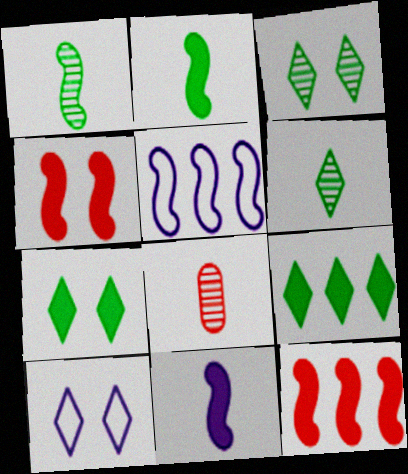[[1, 4, 5], 
[5, 7, 8]]